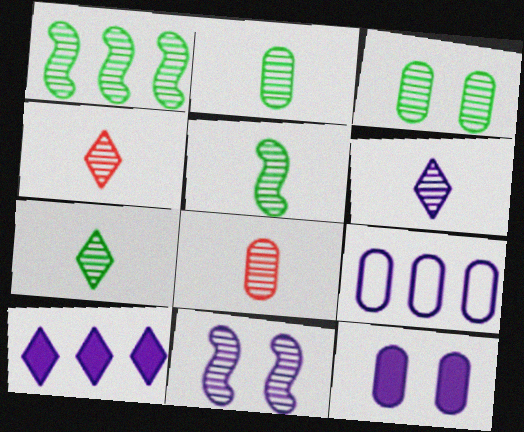[[1, 3, 7], 
[2, 5, 7], 
[4, 6, 7], 
[5, 6, 8]]